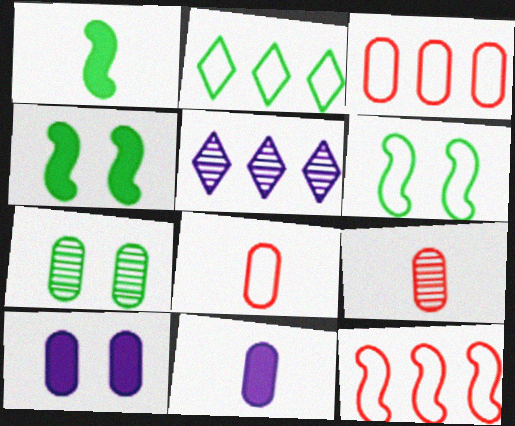[[1, 2, 7], 
[3, 7, 11], 
[4, 5, 8]]